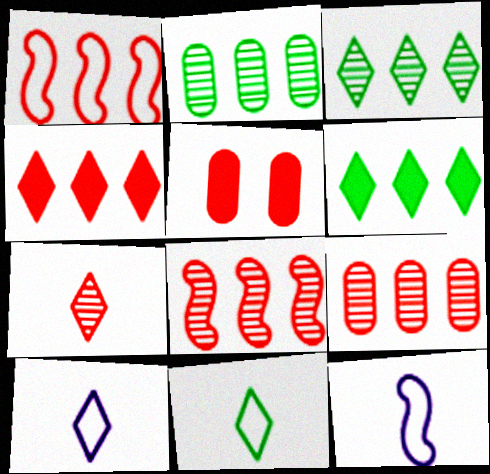[[1, 4, 9], 
[1, 5, 7], 
[3, 5, 12]]